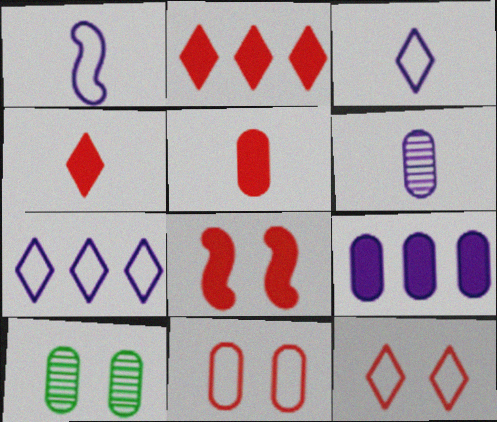[[1, 2, 10], 
[2, 5, 8]]